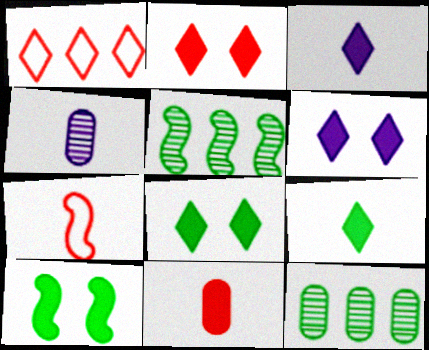[[1, 4, 10], 
[2, 6, 8], 
[4, 7, 9], 
[6, 7, 12]]